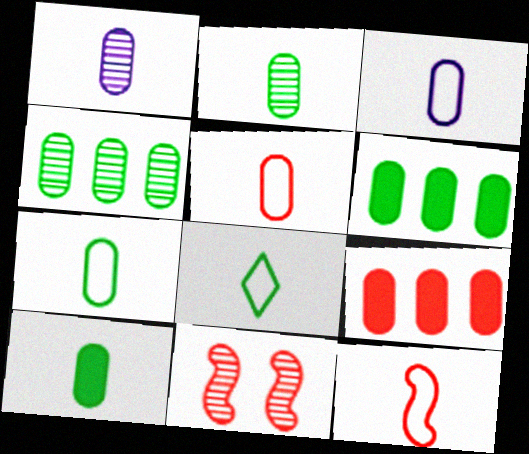[[1, 5, 10], 
[2, 7, 10], 
[3, 5, 7], 
[3, 8, 12]]